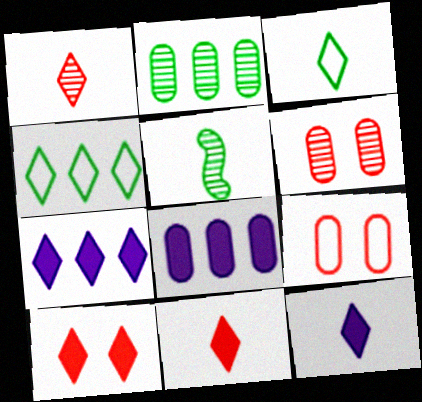[[1, 3, 12], 
[5, 7, 9]]